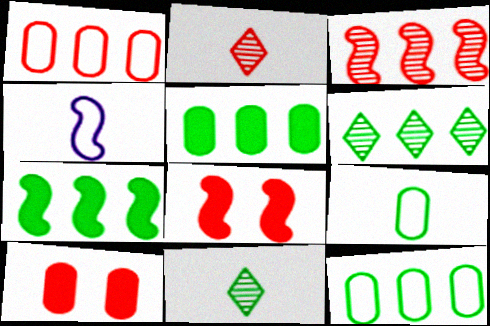[[1, 2, 8], 
[4, 6, 10], 
[6, 7, 12]]